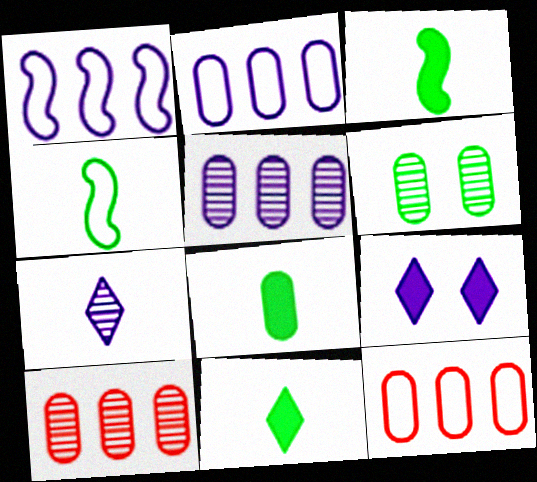[[3, 8, 11], 
[4, 9, 10]]